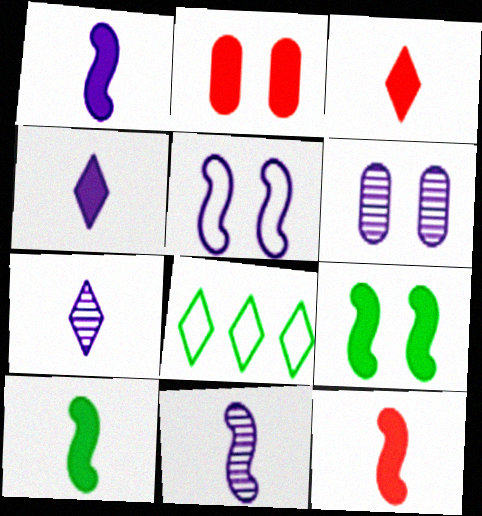[[1, 10, 12], 
[2, 8, 11], 
[6, 8, 12]]